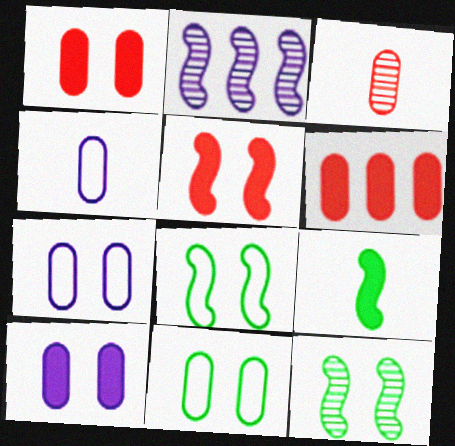[]